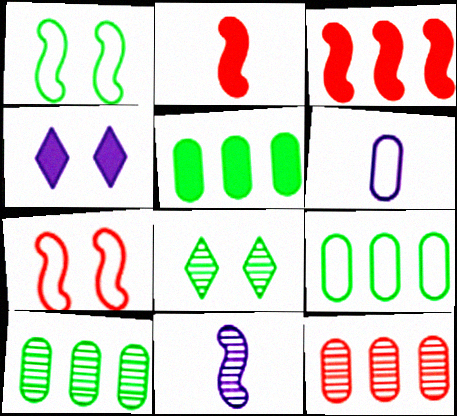[[1, 3, 11], 
[2, 4, 5], 
[3, 6, 8], 
[5, 9, 10], 
[8, 11, 12]]